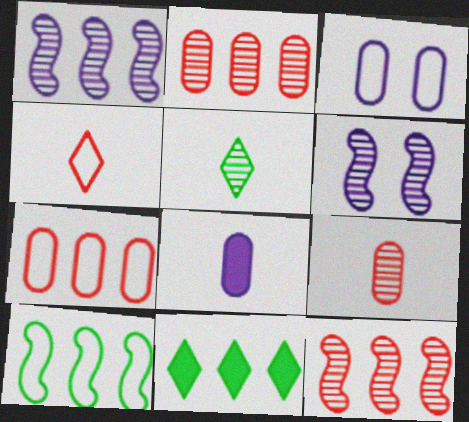[[1, 7, 11], 
[2, 5, 6], 
[3, 4, 10]]